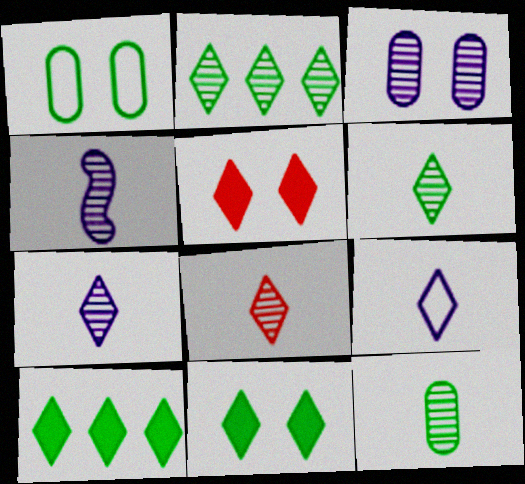[[2, 5, 9], 
[4, 8, 12], 
[6, 7, 8]]